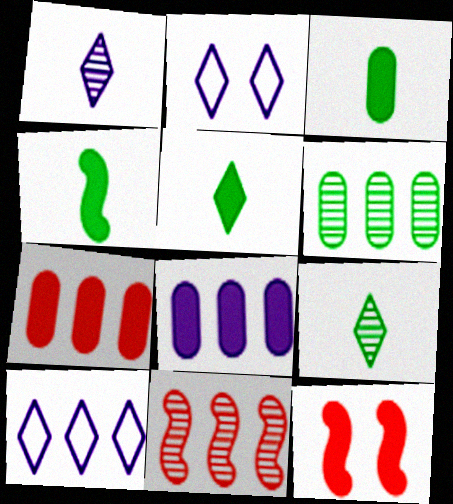[[2, 3, 11], 
[3, 4, 5], 
[5, 8, 12]]